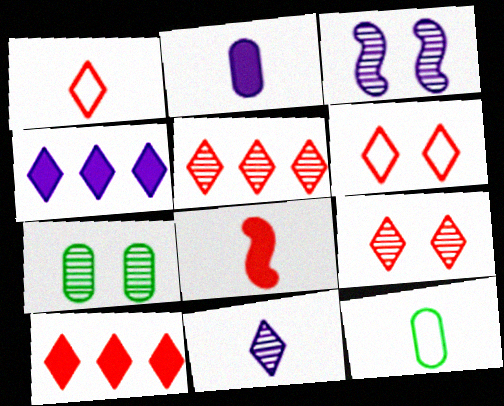[[1, 9, 10], 
[3, 7, 9], 
[3, 10, 12], 
[8, 11, 12]]